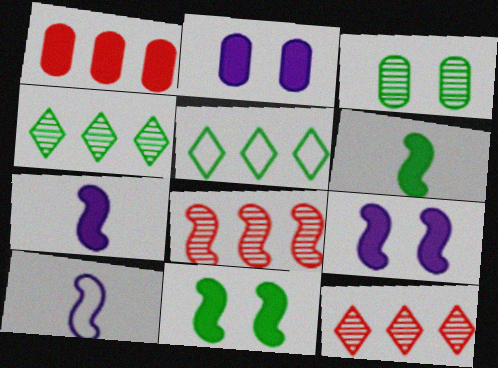[[3, 5, 6], 
[8, 10, 11]]